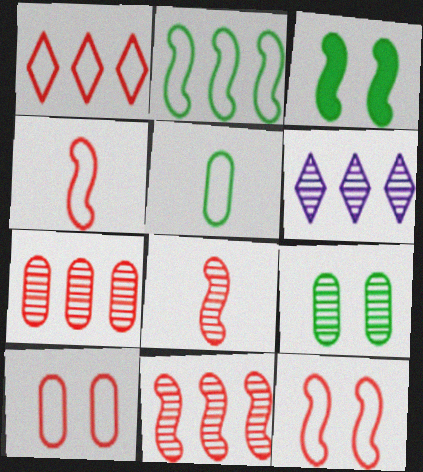[[1, 4, 10], 
[6, 8, 9]]